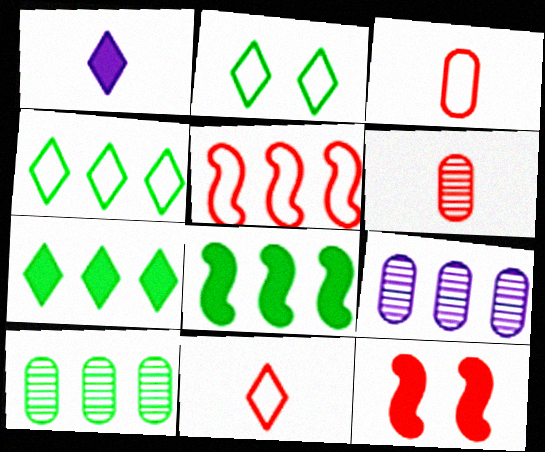[[4, 8, 10], 
[5, 7, 9]]